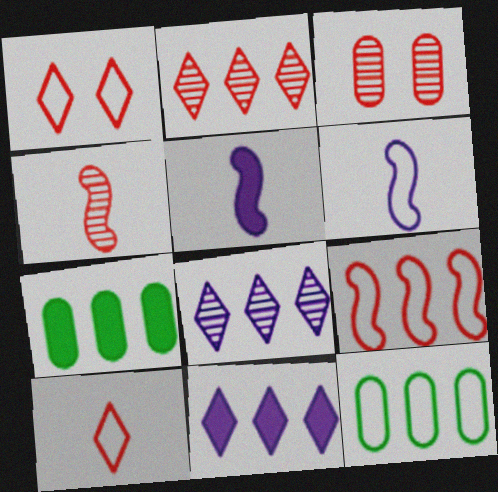[[1, 6, 12], 
[2, 3, 4], 
[7, 8, 9]]